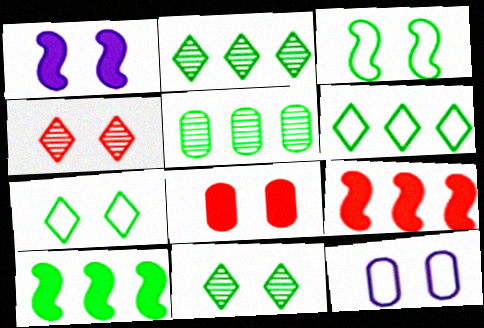[[5, 6, 10]]